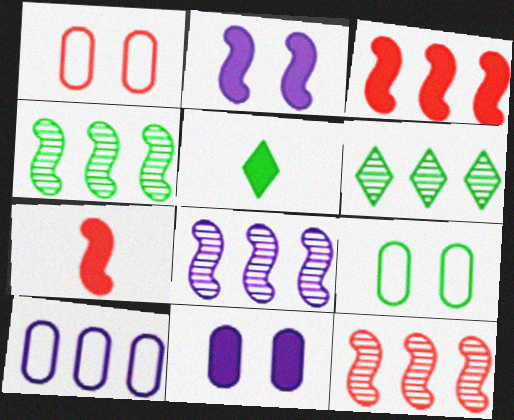[[1, 5, 8], 
[3, 5, 11], 
[3, 6, 10], 
[4, 5, 9], 
[4, 8, 12]]